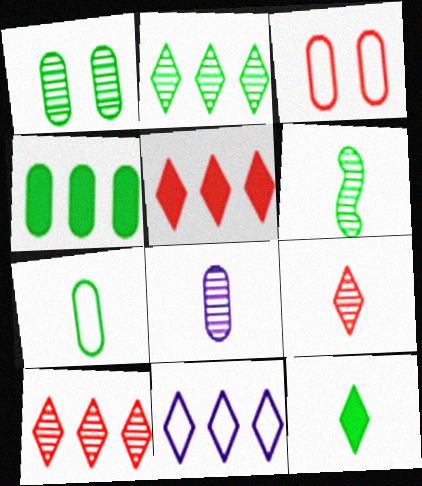[[1, 2, 6], 
[1, 4, 7], 
[2, 5, 11], 
[3, 4, 8], 
[6, 7, 12], 
[6, 8, 9]]